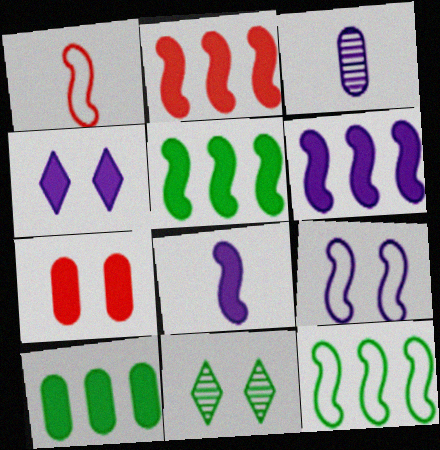[[1, 9, 12], 
[2, 5, 6], 
[7, 9, 11]]